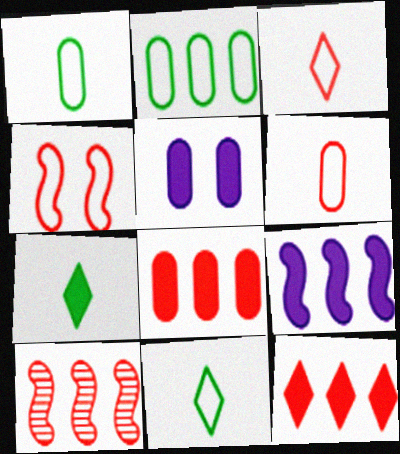[[5, 10, 11]]